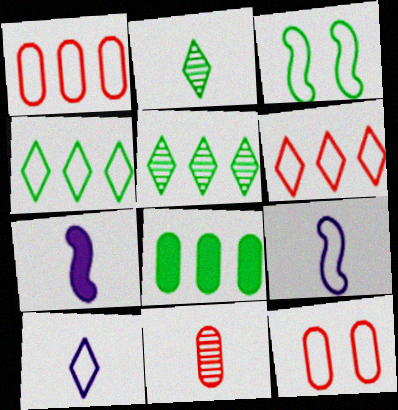[[1, 3, 10], 
[2, 3, 8], 
[4, 9, 12], 
[5, 7, 12]]